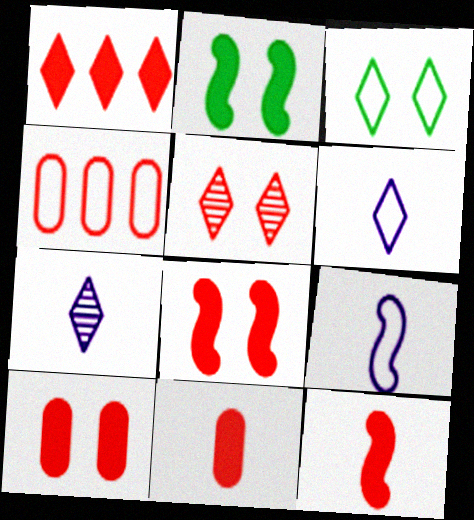[[1, 3, 7], 
[1, 8, 11], 
[1, 10, 12], 
[2, 4, 7], 
[3, 4, 9], 
[4, 5, 12]]